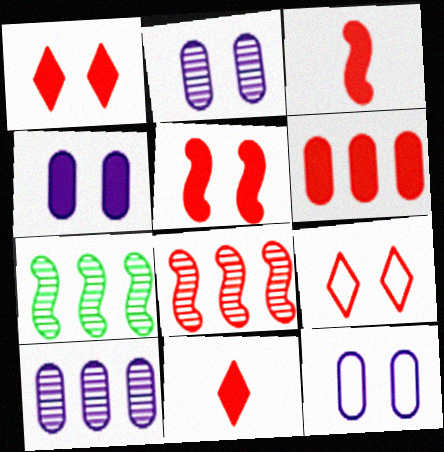[[1, 3, 6], 
[2, 4, 12], 
[5, 6, 11], 
[7, 11, 12]]